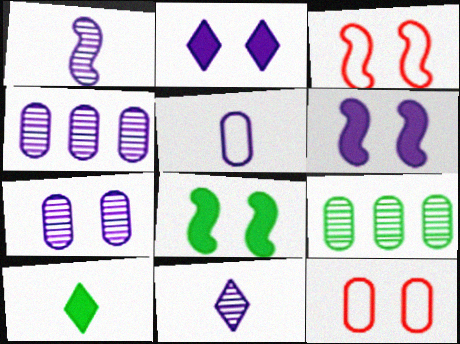[[3, 4, 10]]